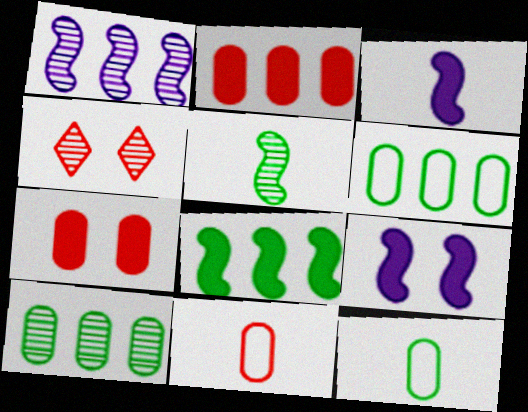[[3, 4, 6]]